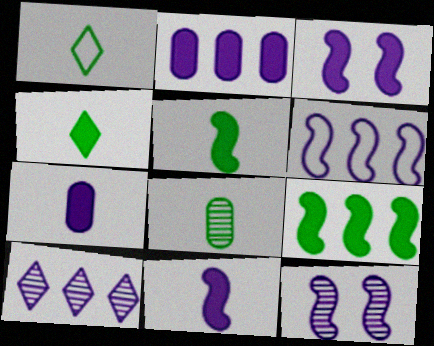[[1, 5, 8], 
[2, 6, 10], 
[6, 11, 12]]